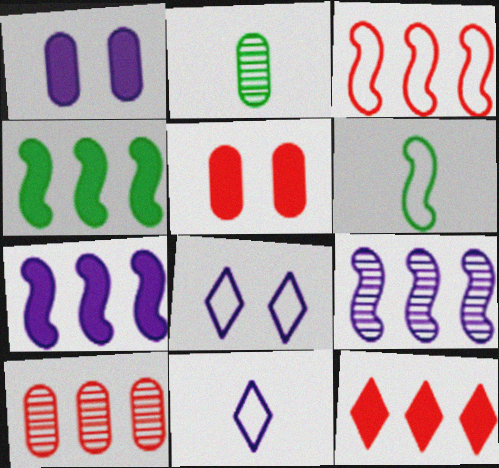[[1, 9, 11], 
[3, 4, 9], 
[3, 10, 12]]